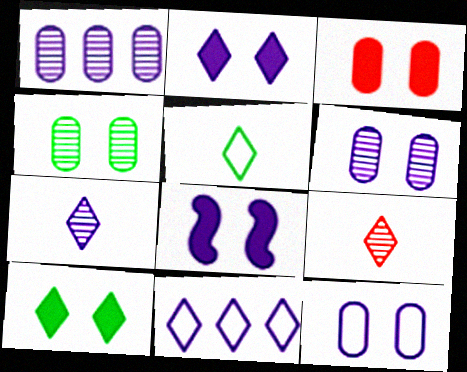[[2, 7, 11], 
[3, 4, 12], 
[3, 8, 10], 
[9, 10, 11]]